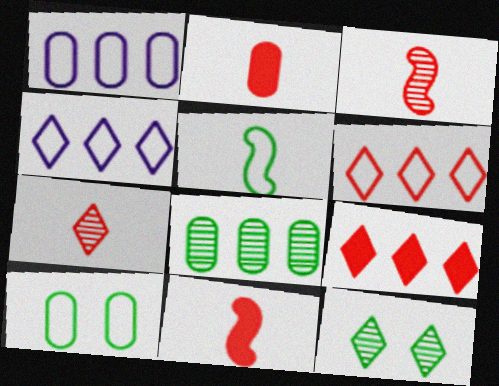[[1, 11, 12]]